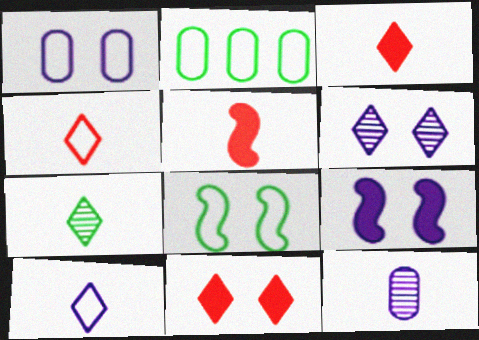[[1, 6, 9], 
[2, 5, 6], 
[3, 7, 10]]